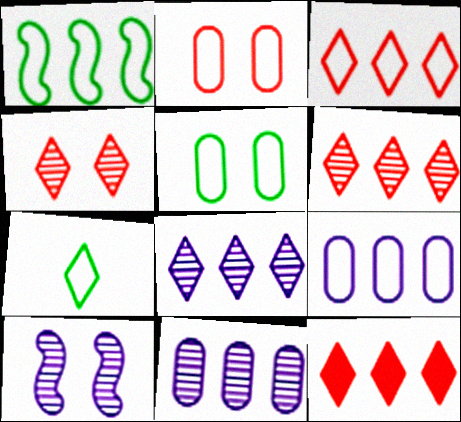[[1, 3, 9], 
[1, 5, 7], 
[1, 11, 12], 
[3, 6, 12]]